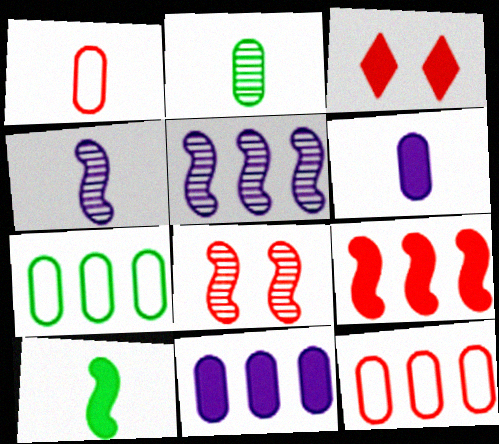[[1, 2, 6], 
[3, 4, 7], 
[3, 10, 11]]